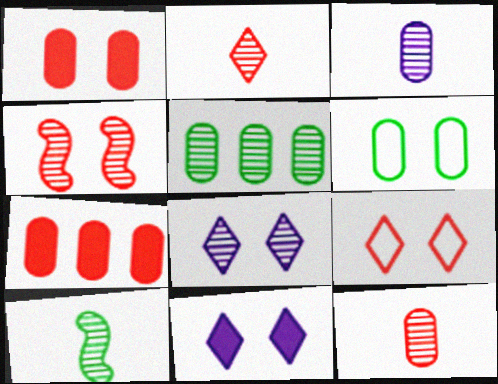[[1, 4, 9], 
[2, 3, 10], 
[3, 6, 7], 
[4, 6, 11]]